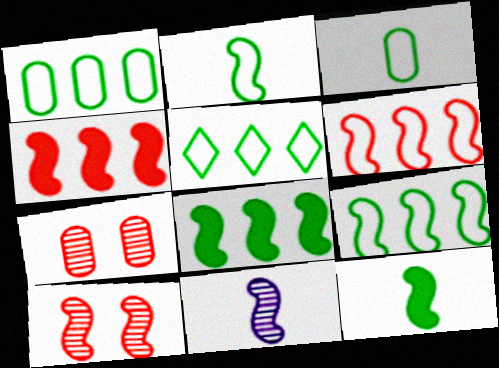[[1, 5, 9]]